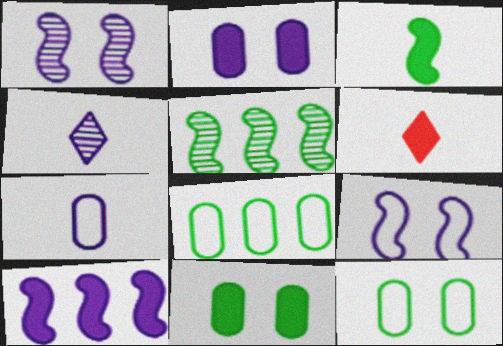[[1, 6, 8], 
[6, 10, 11]]